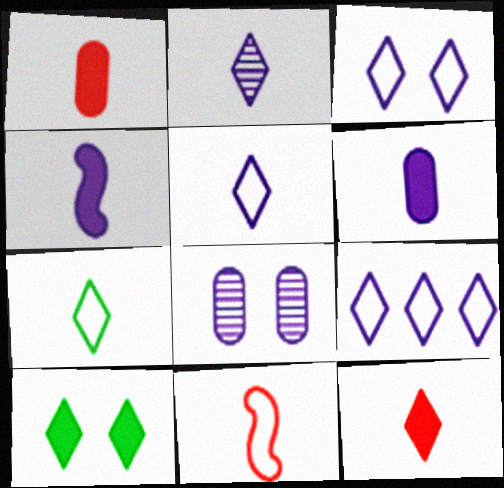[[2, 7, 12], 
[3, 5, 9], 
[4, 8, 9]]